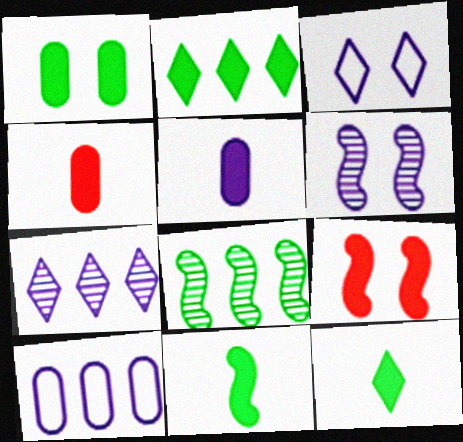[[1, 2, 11], 
[2, 5, 9], 
[3, 4, 8]]